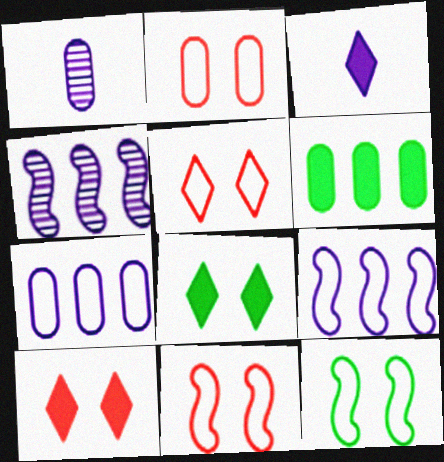[[1, 2, 6], 
[2, 5, 11]]